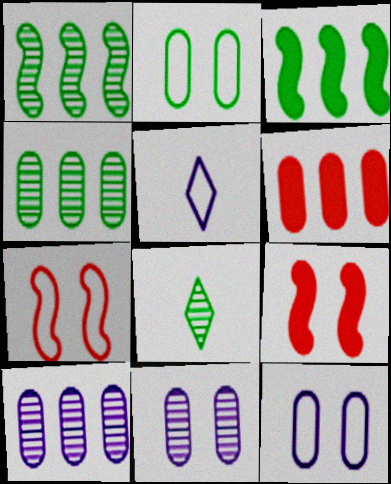[[2, 3, 8], 
[4, 5, 9]]